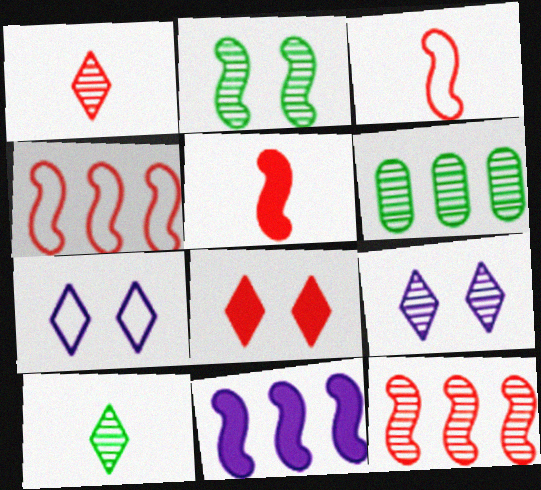[[2, 3, 11], 
[2, 6, 10], 
[5, 6, 7]]